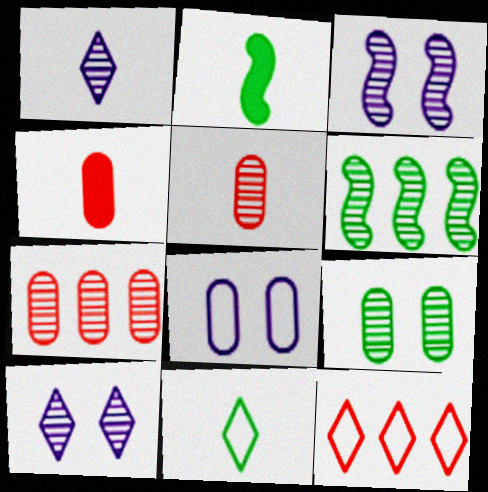[[5, 6, 10]]